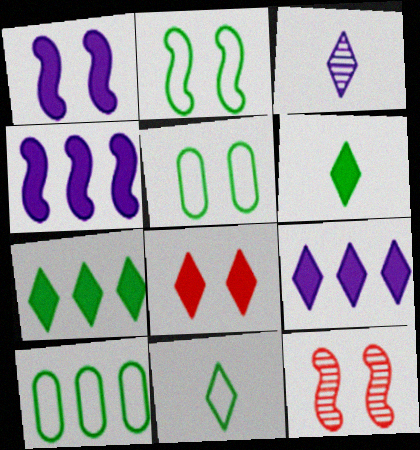[[1, 2, 12], 
[2, 10, 11], 
[6, 8, 9]]